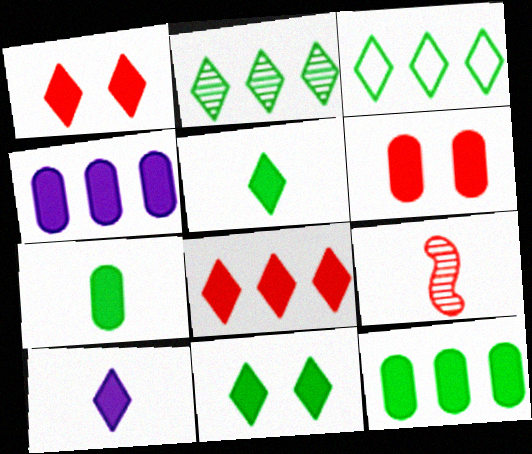[[4, 6, 7], 
[8, 10, 11]]